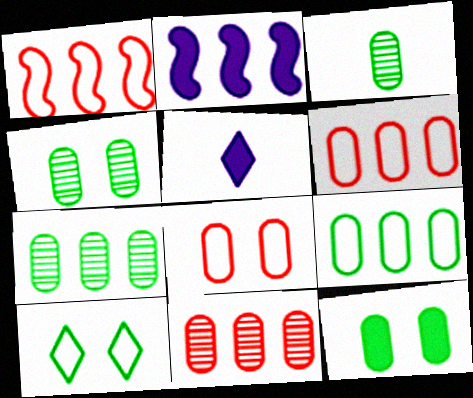[[1, 4, 5], 
[3, 4, 7], 
[3, 9, 12]]